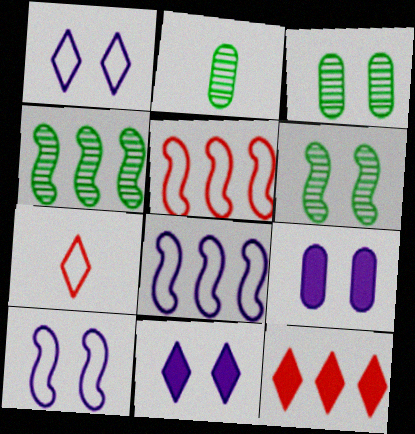[[2, 5, 11], 
[2, 10, 12], 
[4, 7, 9]]